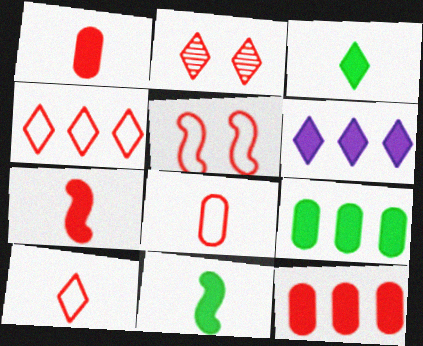[[4, 5, 8]]